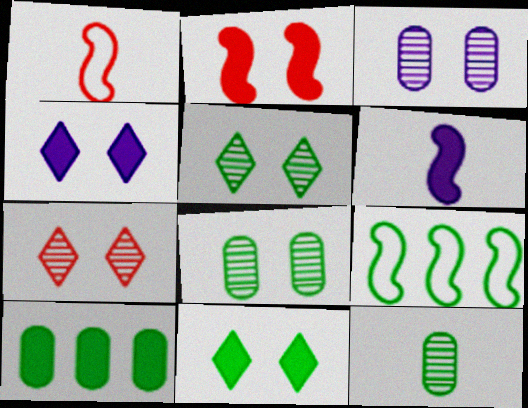[[9, 11, 12]]